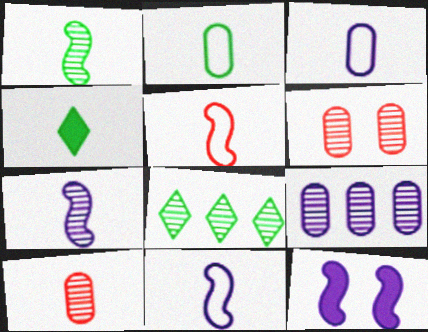[[1, 2, 4], 
[4, 10, 11], 
[6, 7, 8]]